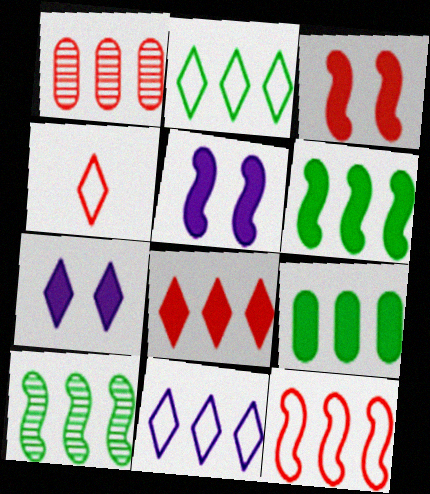[[1, 3, 4], 
[1, 6, 11], 
[1, 8, 12], 
[2, 9, 10]]